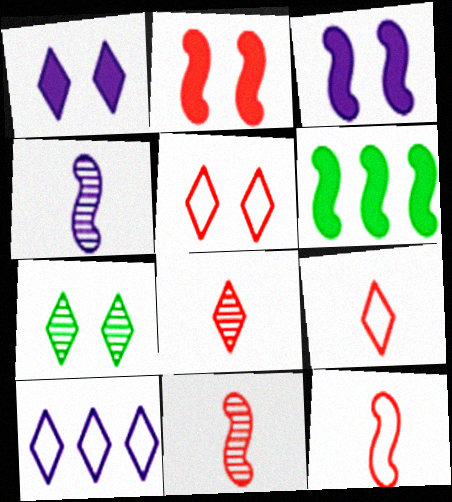[[1, 5, 7]]